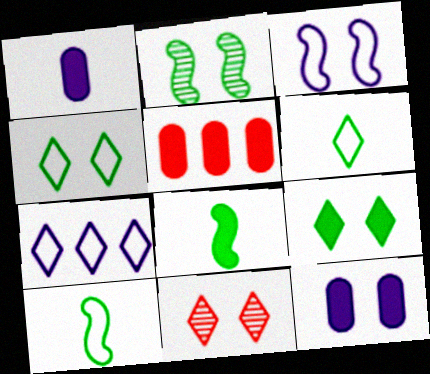[]